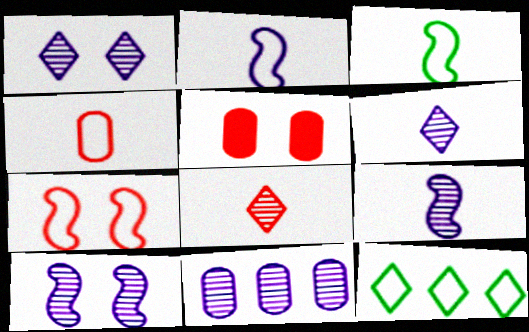[[1, 9, 11], 
[5, 9, 12], 
[6, 10, 11]]